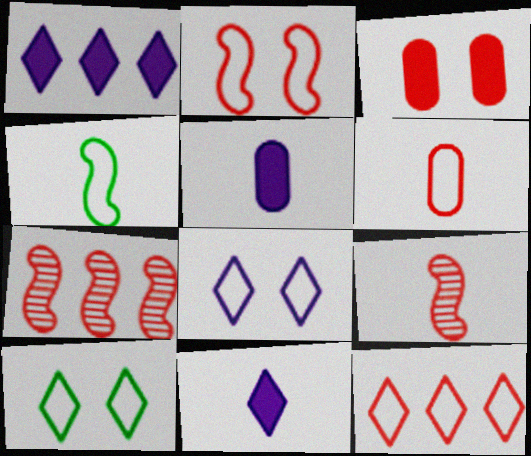[[2, 6, 12], 
[3, 9, 12], 
[5, 7, 10]]